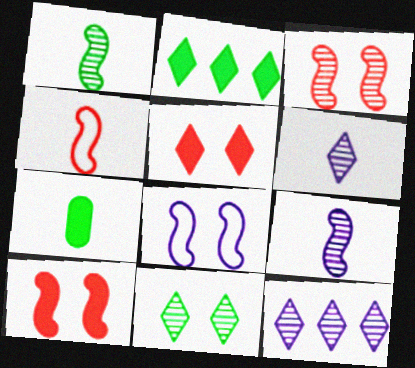[[4, 6, 7]]